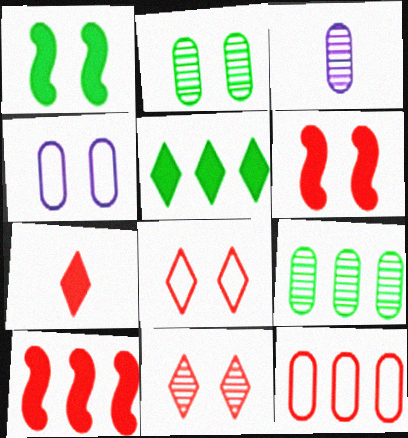[[1, 4, 11]]